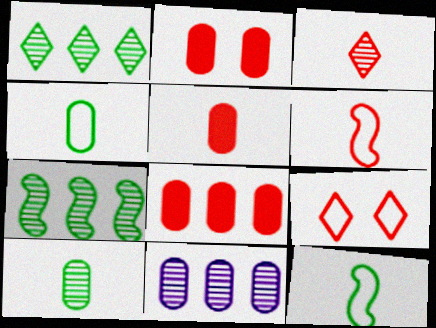[[2, 4, 11], 
[2, 5, 8], 
[3, 5, 6]]